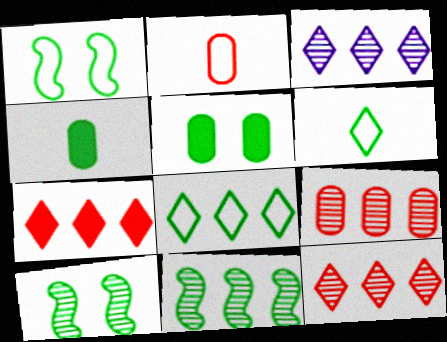[[3, 7, 8], 
[3, 9, 11], 
[4, 8, 10], 
[5, 6, 11]]